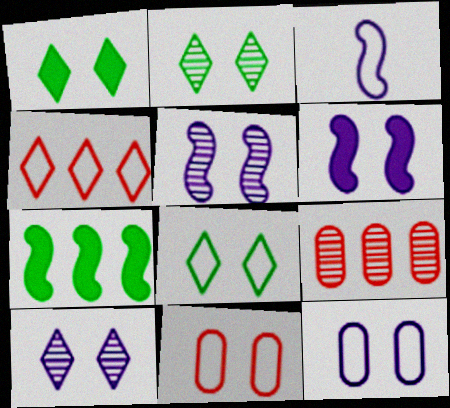[[1, 2, 8], 
[1, 3, 9], 
[1, 5, 11], 
[2, 6, 11], 
[6, 10, 12]]